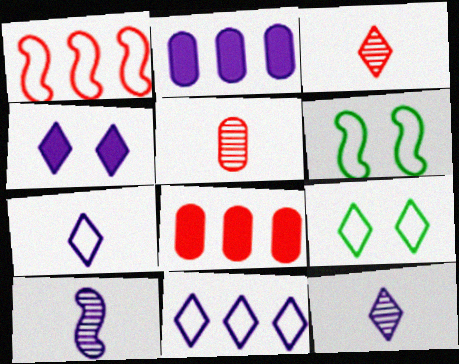[[2, 3, 6], 
[4, 11, 12], 
[6, 8, 12], 
[8, 9, 10]]